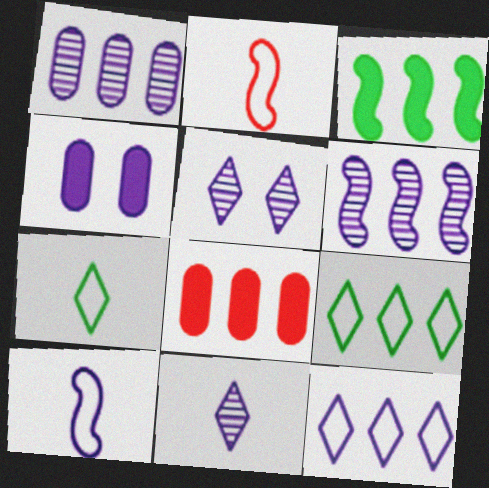[[6, 8, 9]]